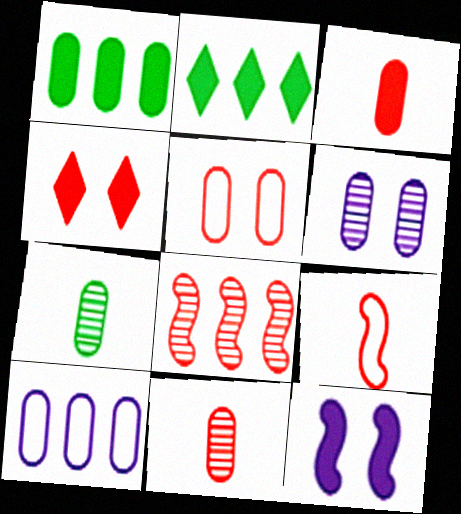[[2, 3, 12], 
[2, 6, 9], 
[2, 8, 10]]